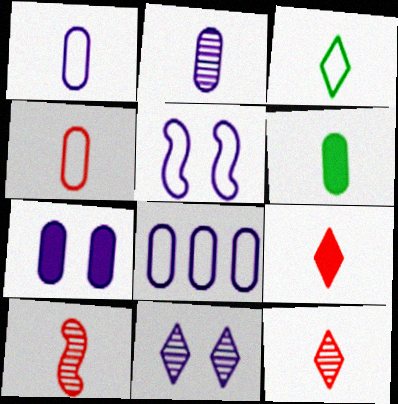[[2, 4, 6], 
[2, 7, 8], 
[4, 9, 10], 
[5, 7, 11]]